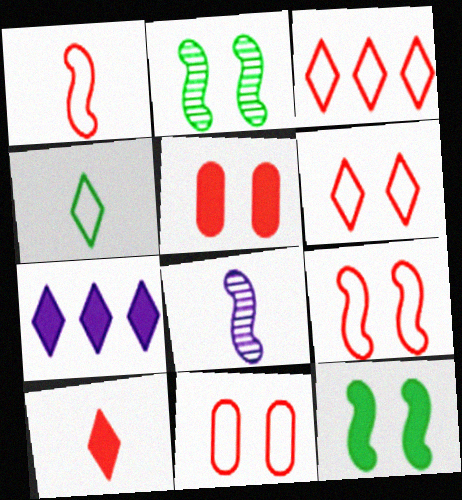[[1, 3, 11], 
[6, 9, 11]]